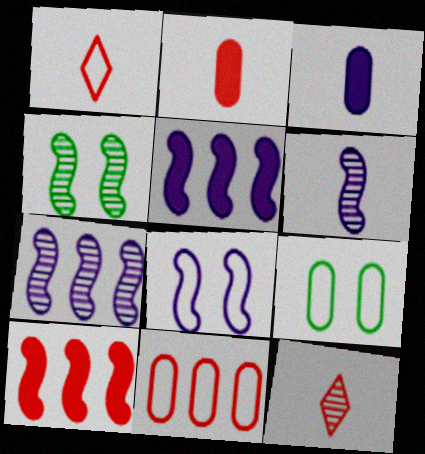[[5, 6, 8], 
[5, 9, 12]]